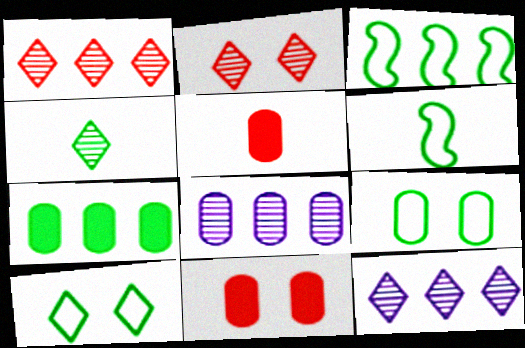[[2, 4, 12], 
[5, 8, 9], 
[6, 11, 12]]